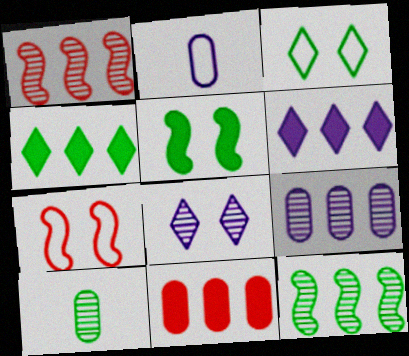[[1, 8, 10], 
[6, 7, 10]]